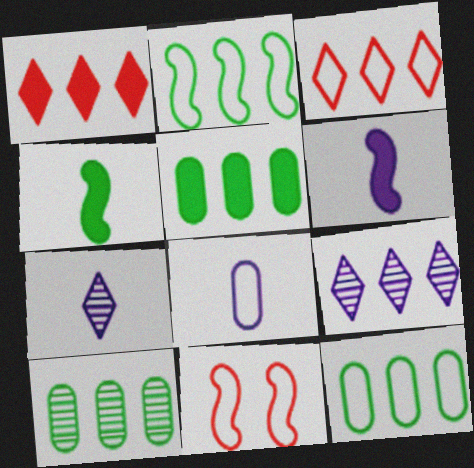[[5, 7, 11], 
[5, 10, 12], 
[6, 7, 8]]